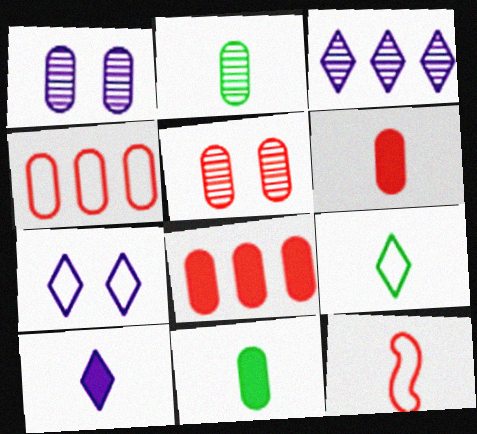[[1, 4, 11], 
[2, 10, 12], 
[3, 7, 10], 
[4, 5, 6]]